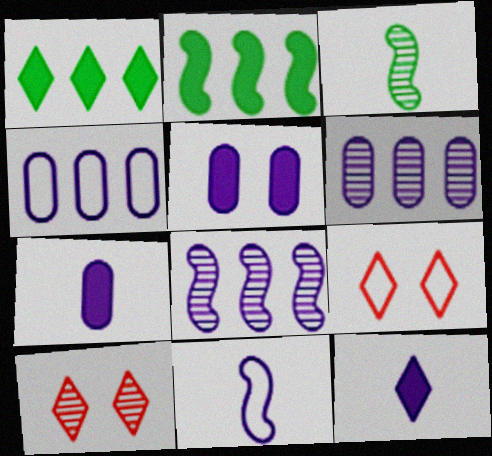[[3, 6, 10]]